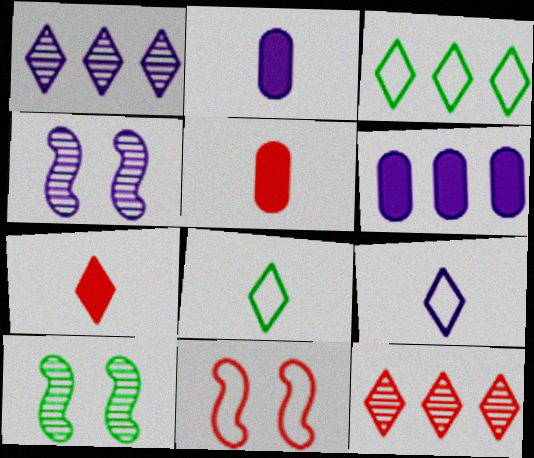[[3, 4, 5], 
[4, 6, 9], 
[5, 11, 12]]